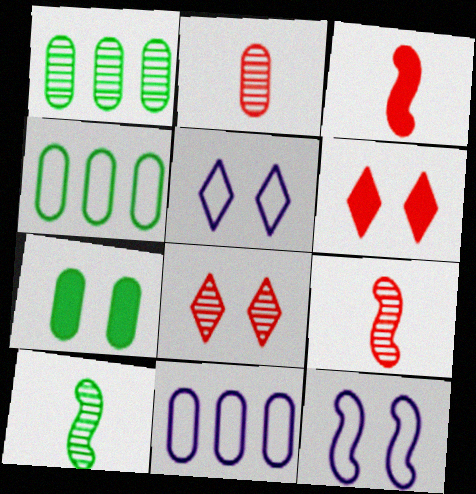[[1, 3, 5], 
[2, 7, 11], 
[6, 10, 11], 
[7, 8, 12]]